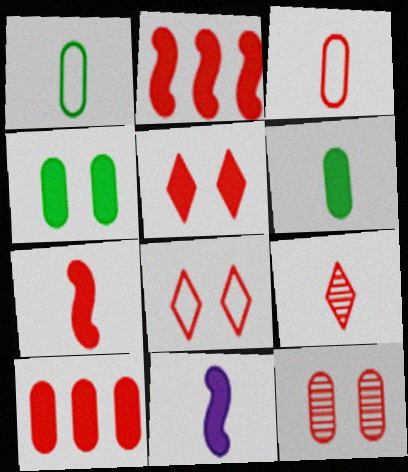[[1, 9, 11], 
[3, 7, 9], 
[3, 10, 12], 
[5, 7, 10]]